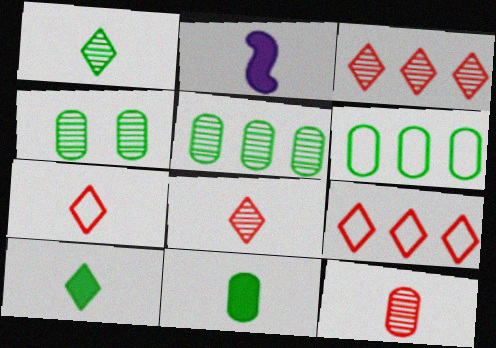[[2, 4, 9], 
[4, 6, 11]]